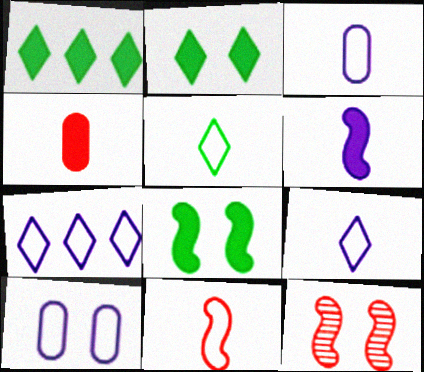[[1, 3, 12], 
[2, 10, 12], 
[3, 5, 11]]